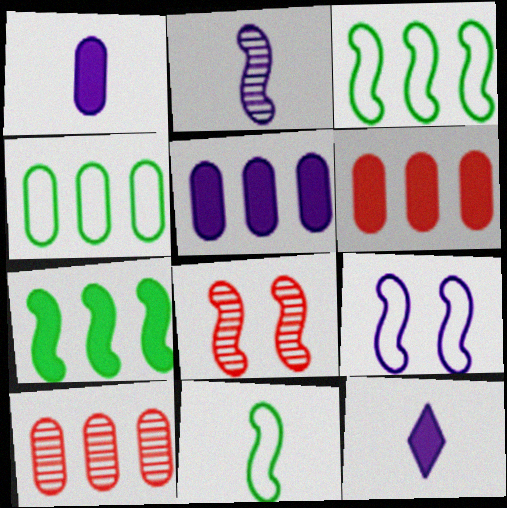[[4, 5, 10], 
[4, 8, 12]]